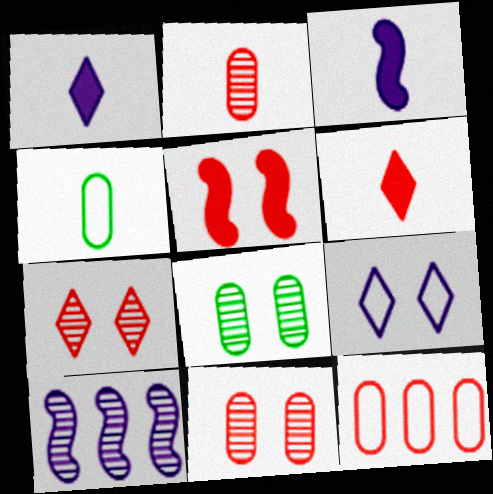[[5, 8, 9]]